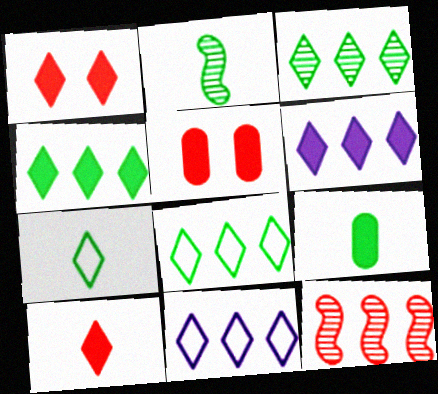[[2, 5, 11], 
[2, 7, 9], 
[3, 4, 8]]